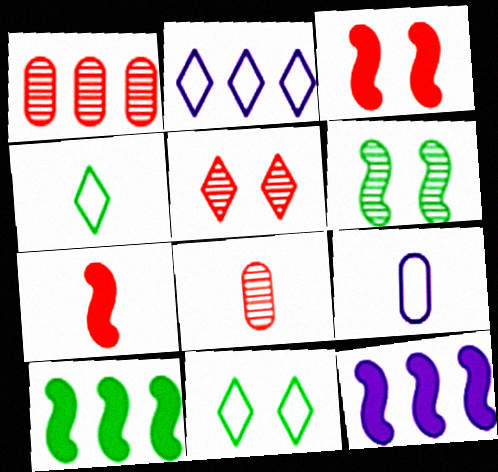[[1, 2, 10], 
[5, 9, 10], 
[8, 11, 12]]